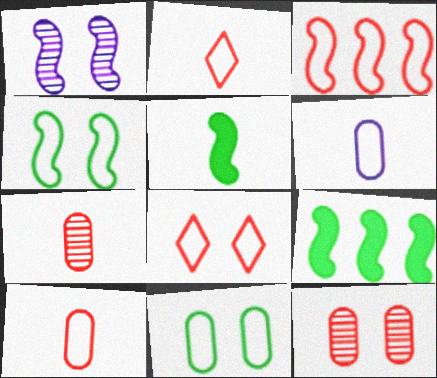[[1, 3, 5], 
[3, 8, 10]]